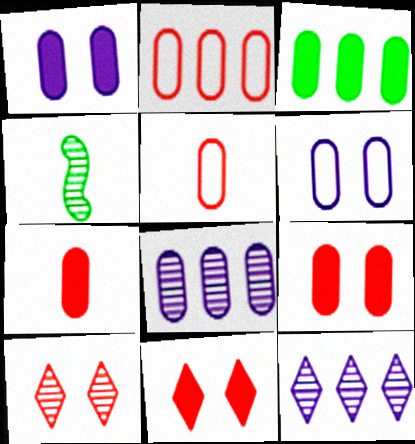[[1, 3, 7], 
[2, 3, 8], 
[4, 8, 10]]